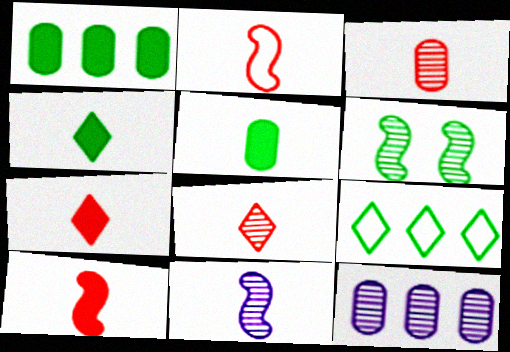[[2, 3, 7], 
[5, 6, 9], 
[6, 8, 12]]